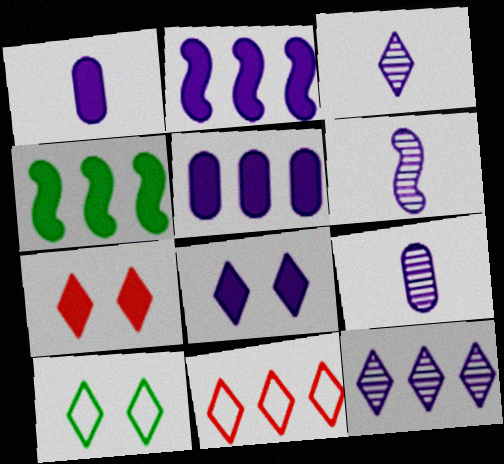[[1, 2, 8], 
[1, 4, 7], 
[3, 6, 9]]